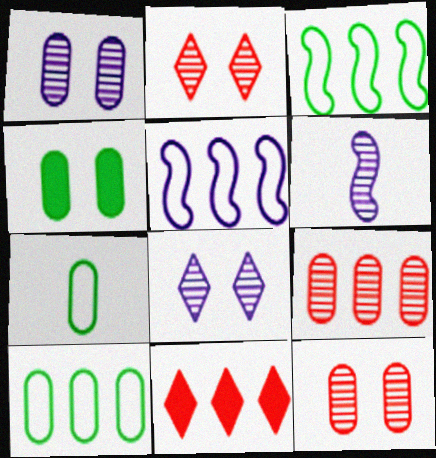[]